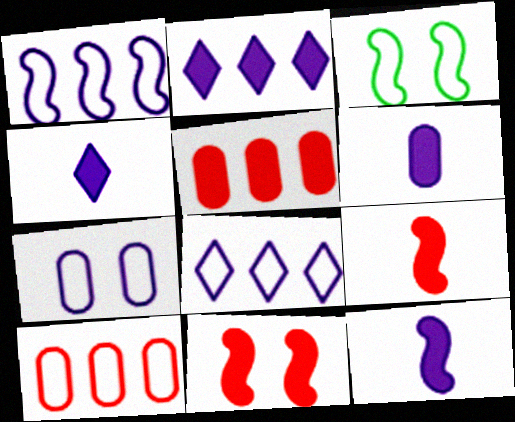[[4, 6, 12]]